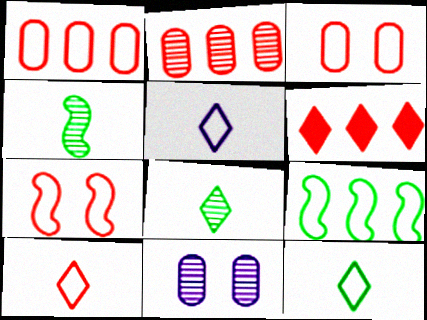[[1, 7, 10], 
[3, 5, 9], 
[5, 10, 12]]